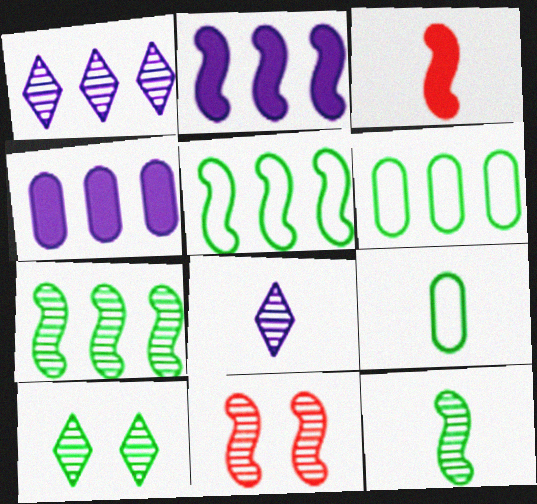[[3, 8, 9]]